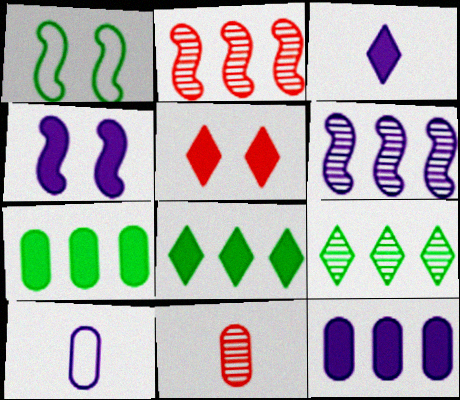[[3, 4, 12], 
[3, 5, 8]]